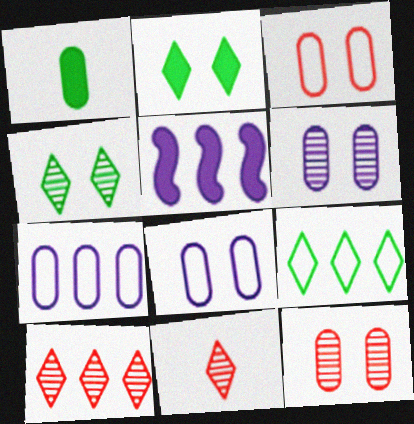[[1, 7, 12]]